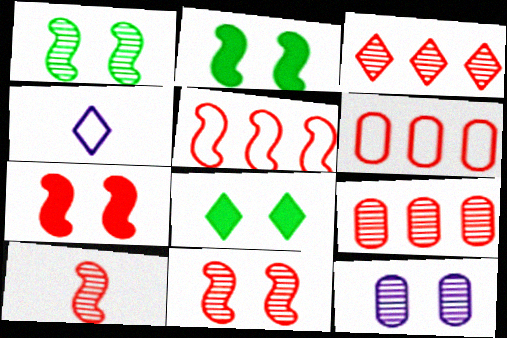[[2, 4, 9], 
[3, 4, 8], 
[5, 7, 10]]